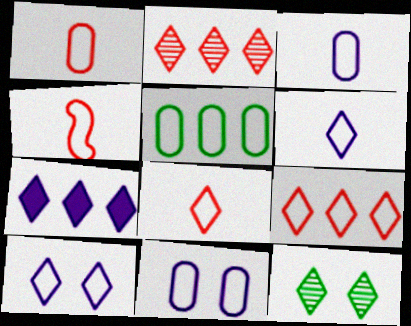[[1, 4, 8], 
[1, 5, 11], 
[4, 5, 10], 
[7, 8, 12]]